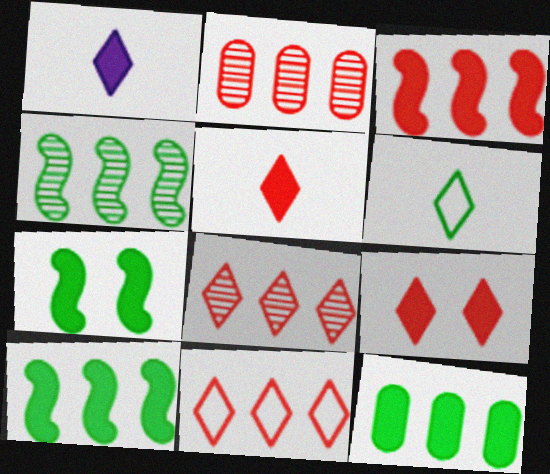[[2, 3, 11]]